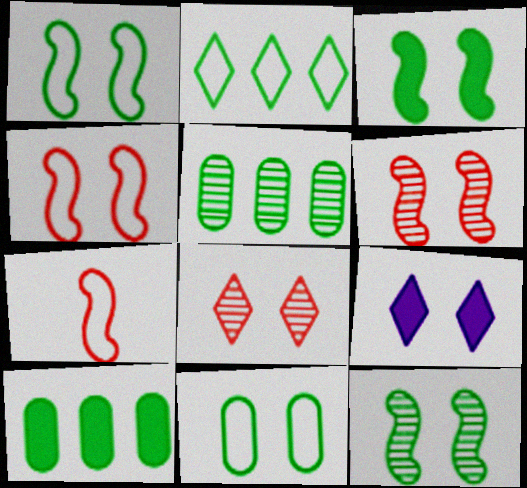[[1, 3, 12], 
[5, 7, 9], 
[6, 9, 11]]